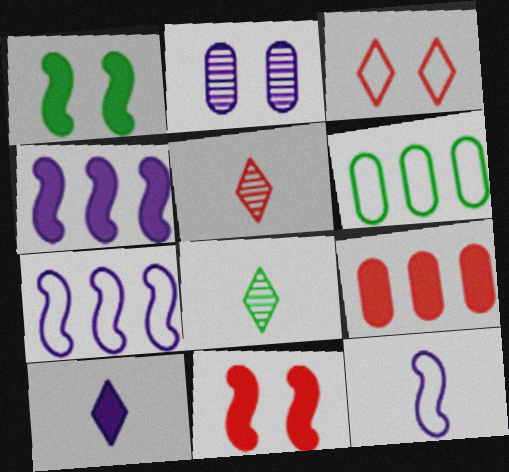[[1, 2, 3], 
[1, 6, 8], 
[1, 9, 10], 
[2, 7, 10], 
[3, 6, 12]]